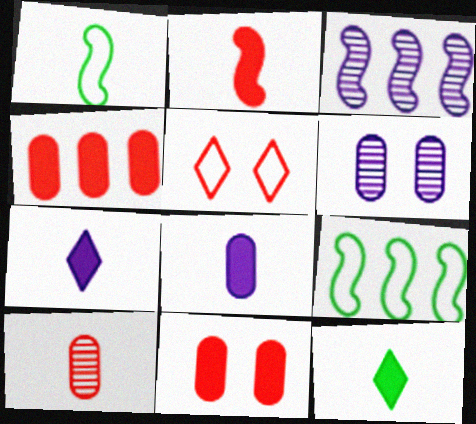[[1, 7, 10], 
[2, 8, 12]]